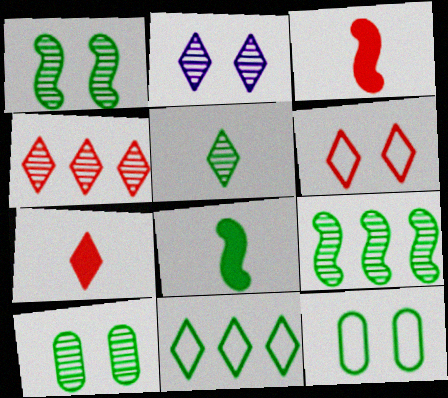[[2, 4, 5], 
[2, 7, 11], 
[4, 6, 7], 
[5, 9, 10], 
[8, 10, 11]]